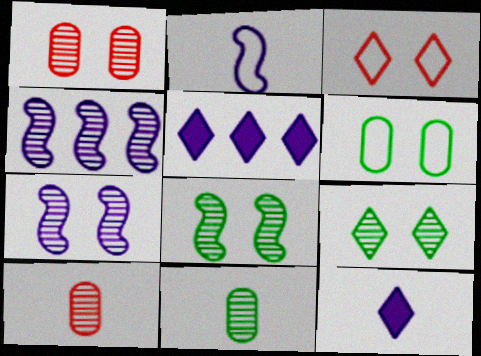[[1, 7, 9], 
[4, 9, 10]]